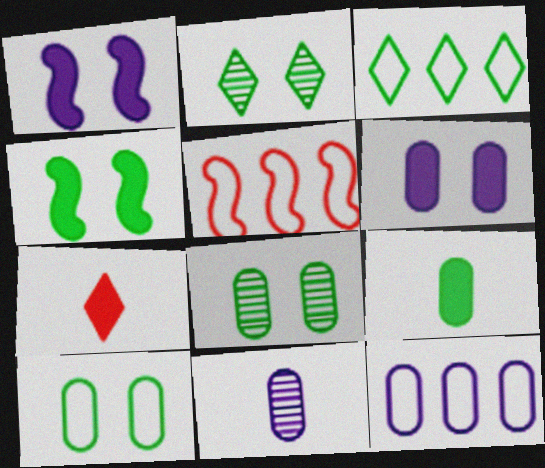[[2, 4, 10], 
[3, 5, 12], 
[6, 11, 12]]